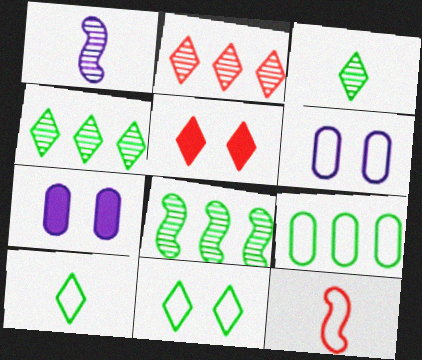[[1, 5, 9], 
[4, 7, 12]]